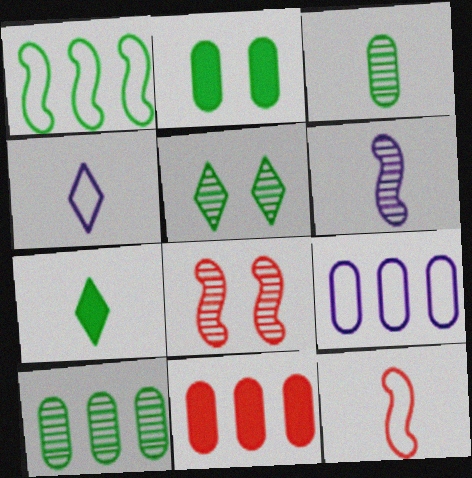[[7, 8, 9], 
[9, 10, 11]]